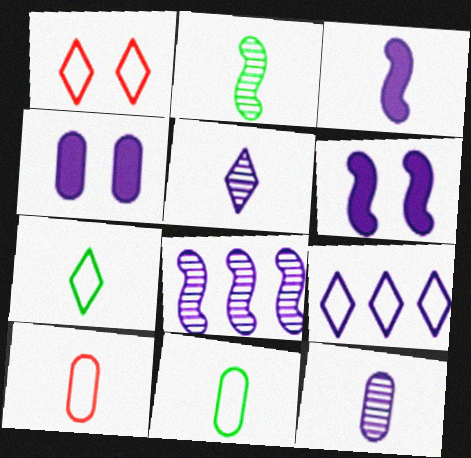[[1, 7, 9], 
[6, 9, 12]]